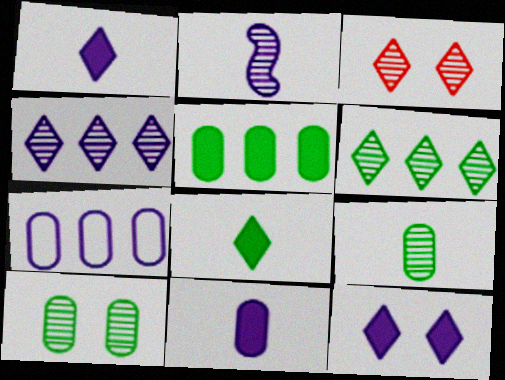[[2, 7, 12]]